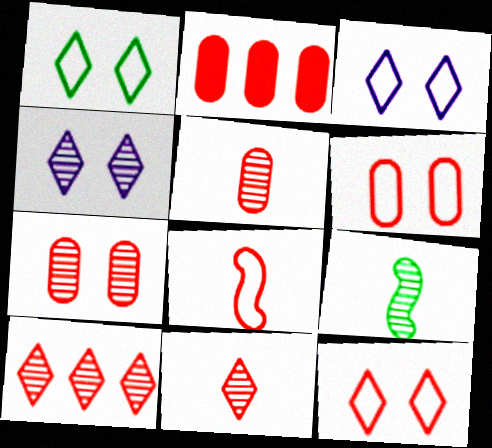[[1, 3, 12], 
[2, 3, 9], 
[2, 5, 6]]